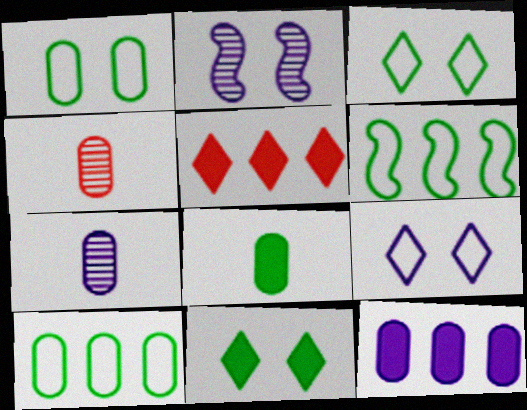[[1, 4, 12]]